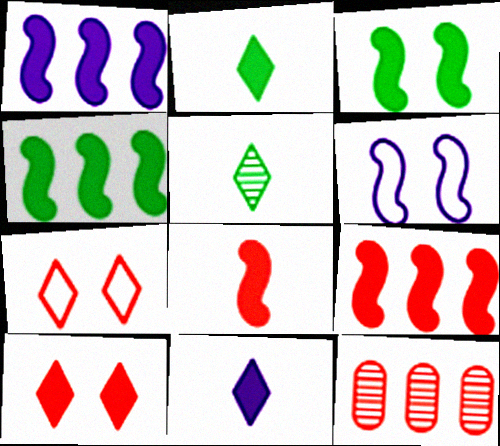[[1, 3, 8], 
[1, 4, 9], 
[2, 6, 12], 
[7, 8, 12]]